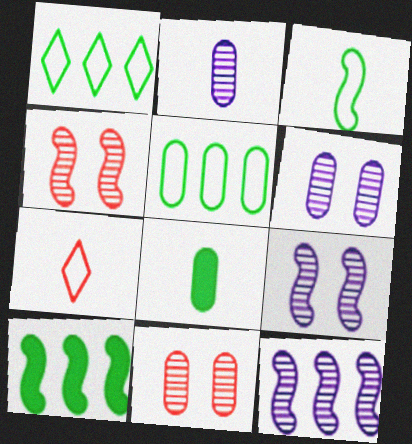[[6, 7, 10]]